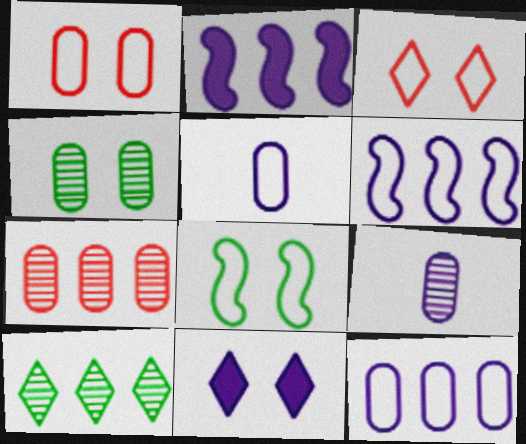[[4, 7, 9], 
[6, 9, 11]]